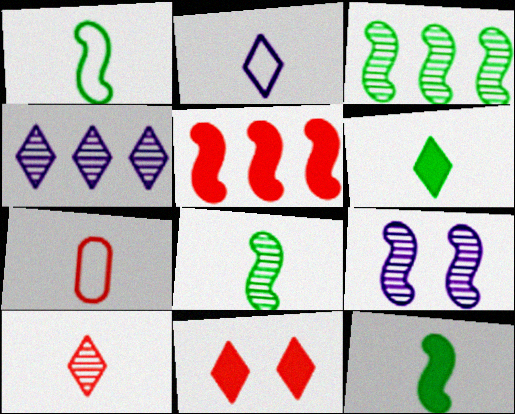[[1, 2, 7], 
[1, 5, 9], 
[1, 8, 12], 
[2, 6, 10]]